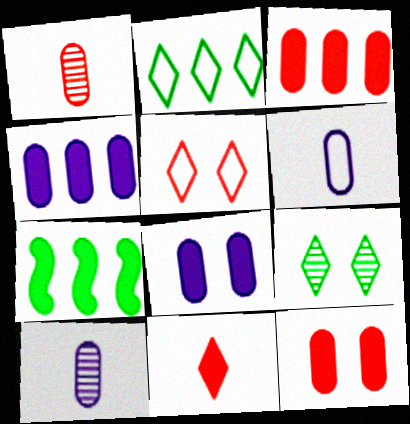[[5, 7, 10], 
[7, 8, 11]]